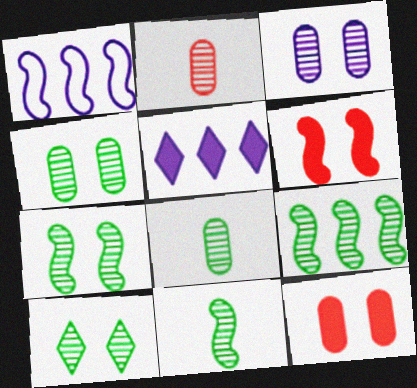[[1, 6, 11], 
[4, 7, 10], 
[7, 9, 11], 
[8, 9, 10]]